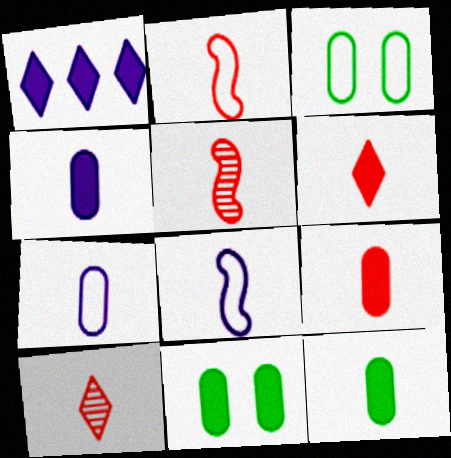[[1, 3, 5], 
[2, 9, 10], 
[4, 9, 12], 
[8, 10, 12]]